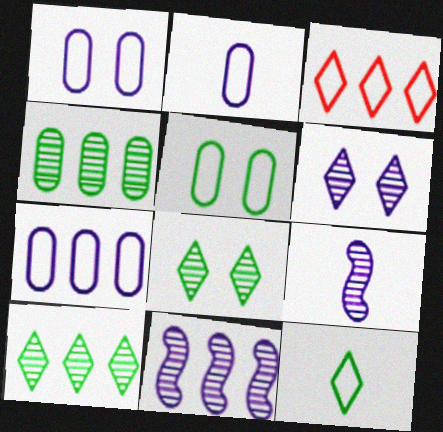[[1, 2, 7]]